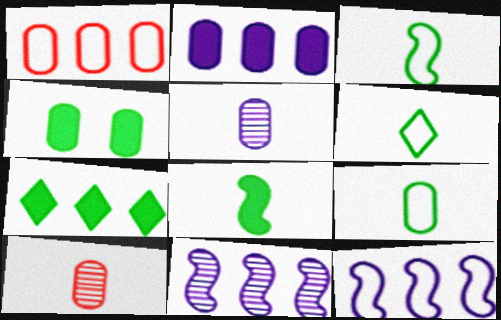[[1, 4, 5], 
[1, 7, 11], 
[3, 6, 9], 
[4, 7, 8]]